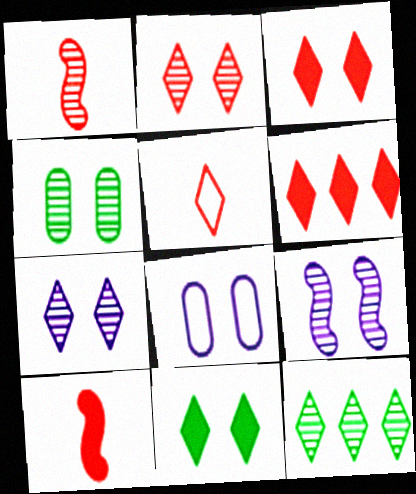[[2, 4, 9], 
[2, 5, 6], 
[8, 10, 12]]